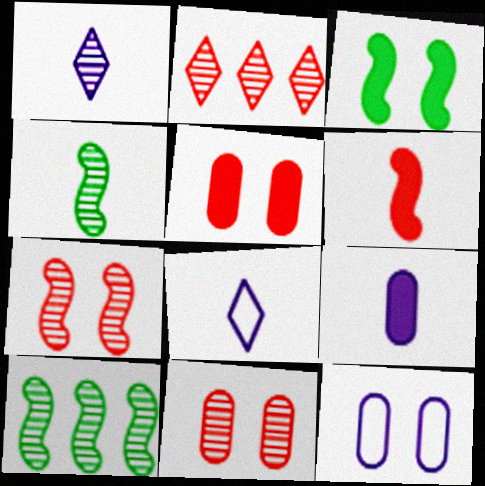[[1, 10, 11], 
[5, 8, 10]]